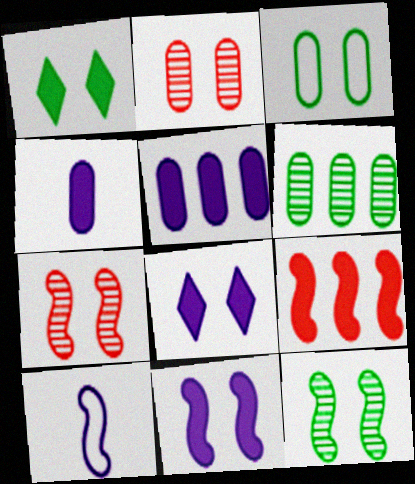[[1, 3, 12], 
[1, 4, 9], 
[3, 7, 8], 
[9, 10, 12]]